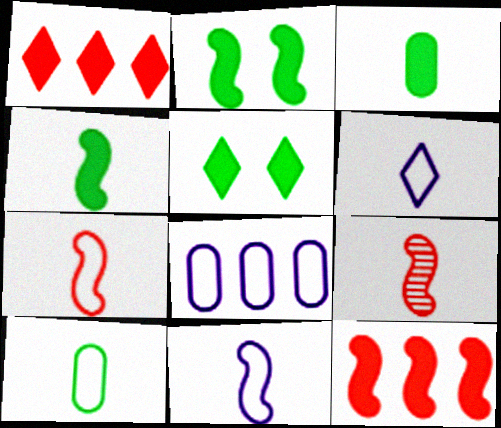[[3, 6, 9], 
[4, 9, 11], 
[5, 8, 9], 
[6, 7, 10]]